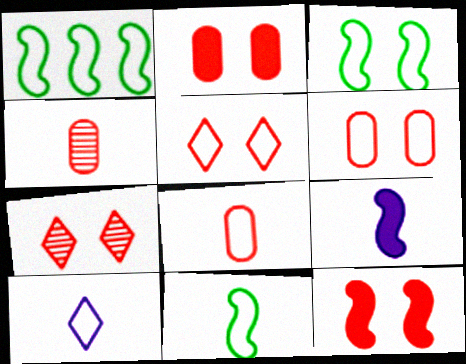[[1, 3, 11], 
[1, 6, 10], 
[6, 7, 12], 
[8, 10, 11]]